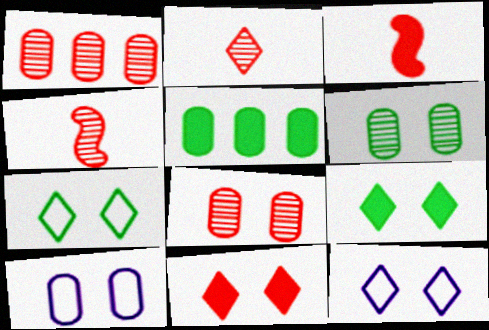[[4, 5, 12]]